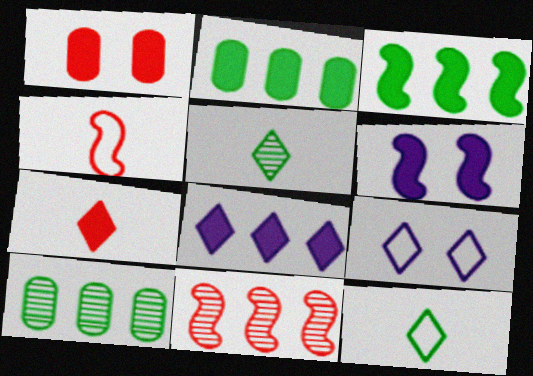[[2, 6, 7]]